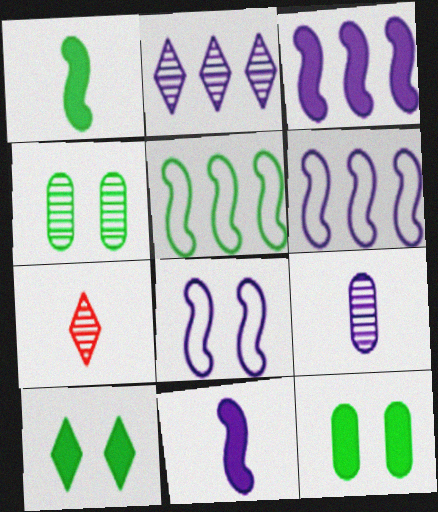[[6, 7, 12]]